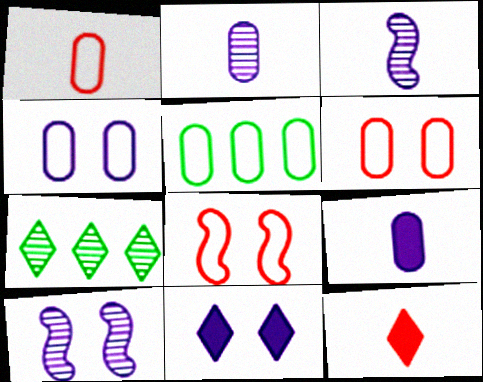[[1, 4, 5], 
[4, 10, 11], 
[5, 10, 12], 
[7, 8, 9]]